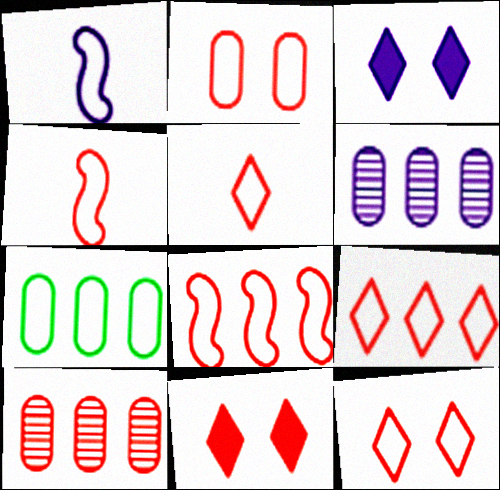[[1, 3, 6], 
[1, 7, 12], 
[2, 4, 9], 
[2, 5, 8], 
[4, 10, 11], 
[5, 9, 12]]